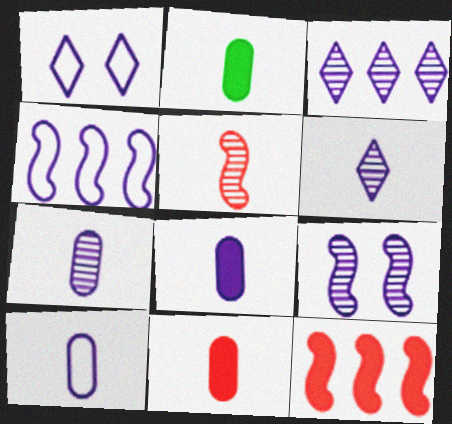[[1, 4, 10], 
[2, 8, 11], 
[3, 7, 9], 
[7, 8, 10]]